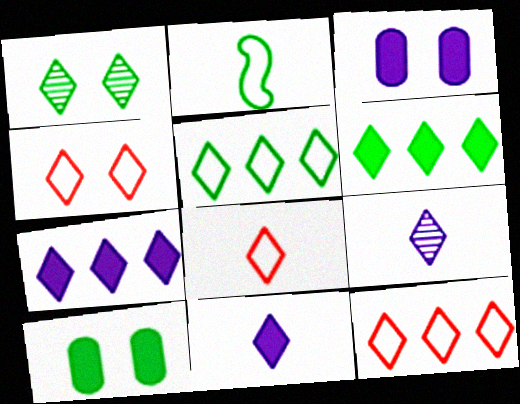[[1, 7, 8], 
[1, 11, 12], 
[4, 6, 9], 
[4, 8, 12]]